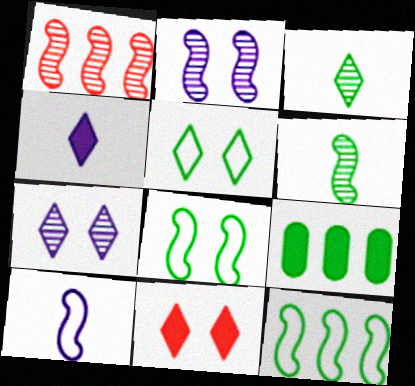[[1, 2, 6], 
[3, 8, 9], 
[5, 6, 9], 
[5, 7, 11]]